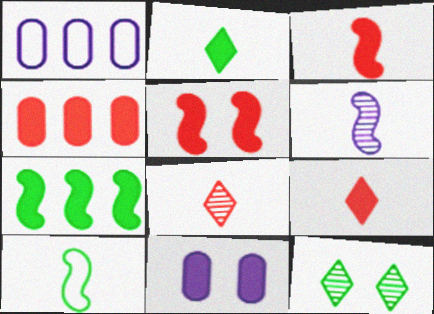[[1, 3, 12], 
[3, 6, 10], 
[4, 5, 9], 
[7, 9, 11]]